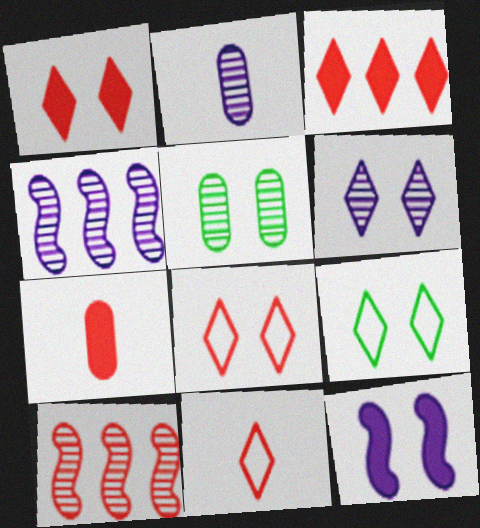[[1, 6, 9], 
[2, 4, 6], 
[4, 7, 9], 
[5, 8, 12], 
[7, 8, 10]]